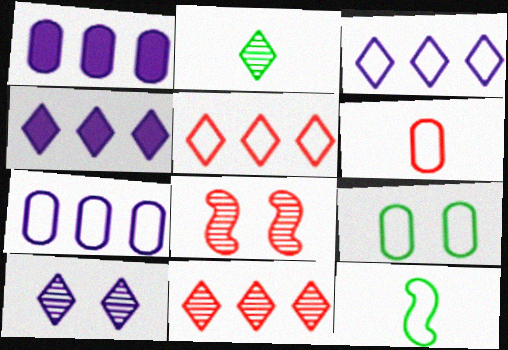[[2, 10, 11], 
[6, 7, 9]]